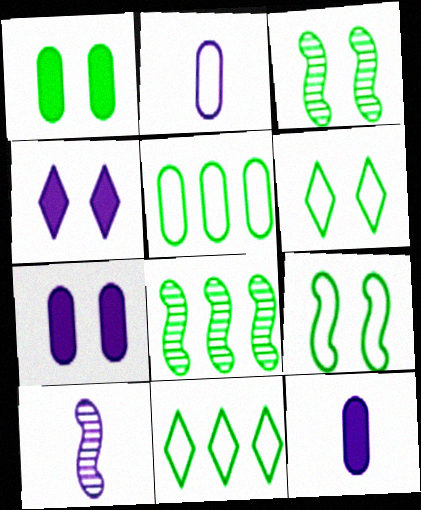[[1, 3, 6]]